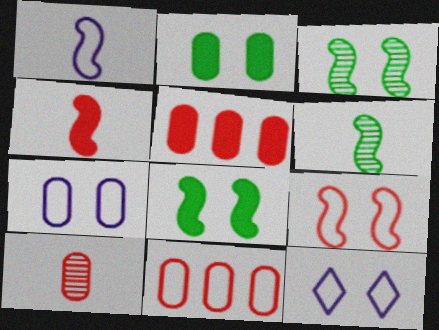[[1, 4, 6], 
[5, 6, 12]]